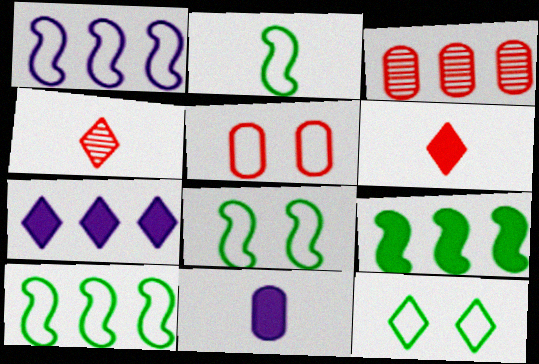[[2, 4, 11], 
[2, 8, 10], 
[3, 7, 10], 
[4, 7, 12]]